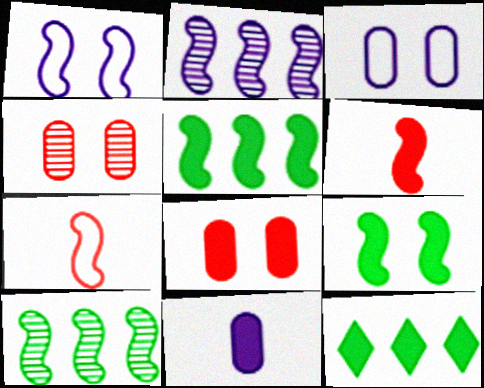[[1, 6, 10], 
[2, 7, 9]]